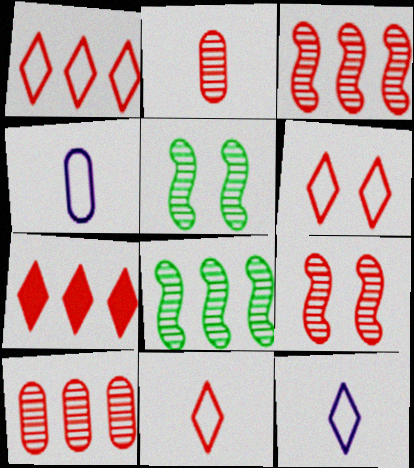[[1, 6, 11], 
[4, 5, 7]]